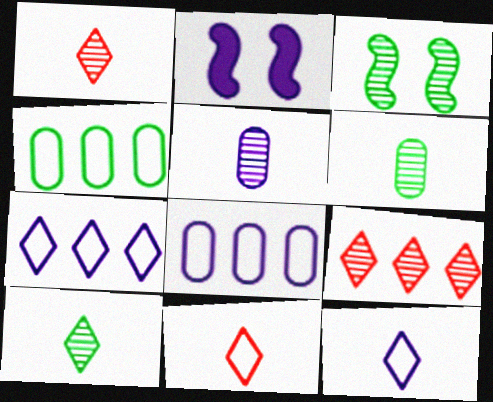[[1, 2, 4], 
[2, 5, 7], 
[3, 5, 9]]